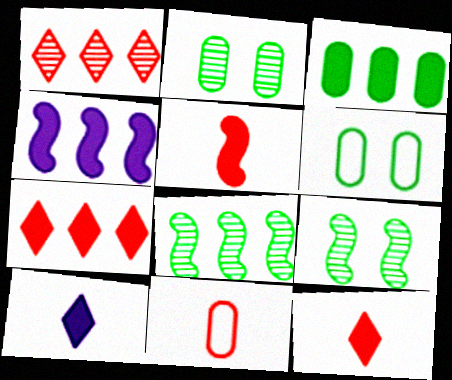[[3, 4, 7]]